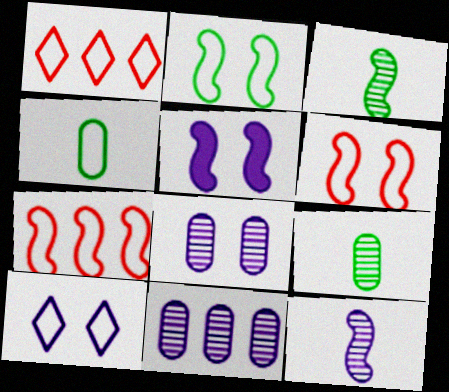[[1, 5, 9], 
[3, 5, 7], 
[4, 7, 10], 
[5, 8, 10]]